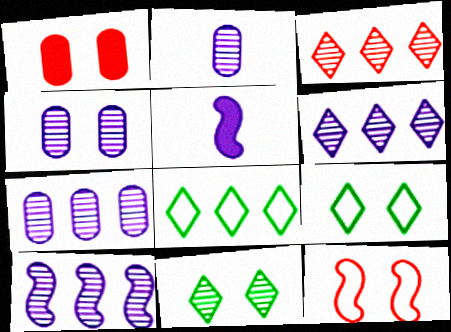[[2, 4, 7], 
[6, 7, 10]]